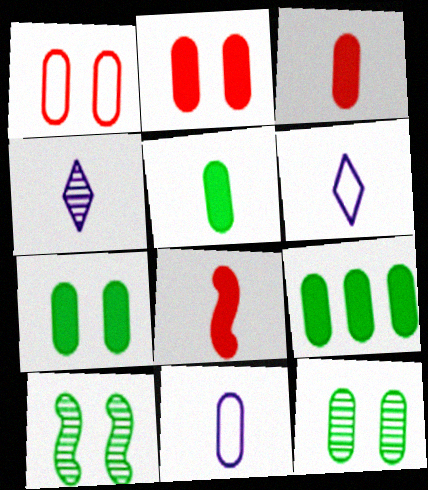[[5, 7, 9]]